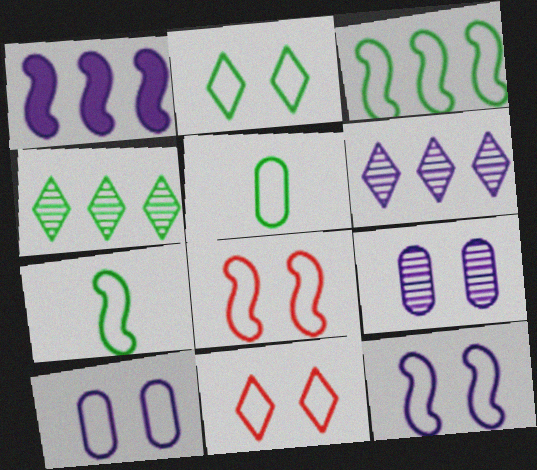[[2, 3, 5], 
[2, 8, 10]]